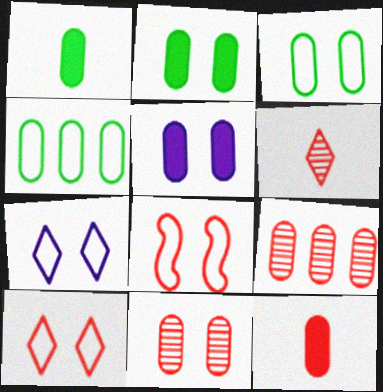[[3, 5, 11], 
[3, 7, 8]]